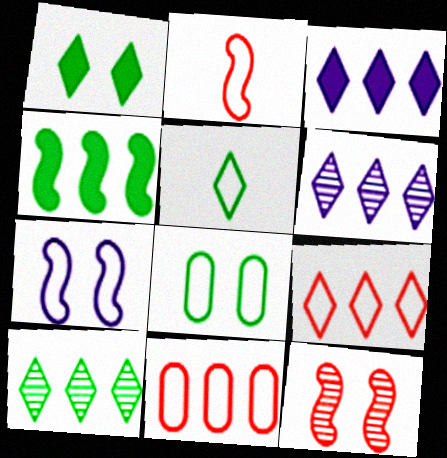[[1, 5, 10], 
[3, 9, 10], 
[4, 6, 11], 
[5, 7, 11]]